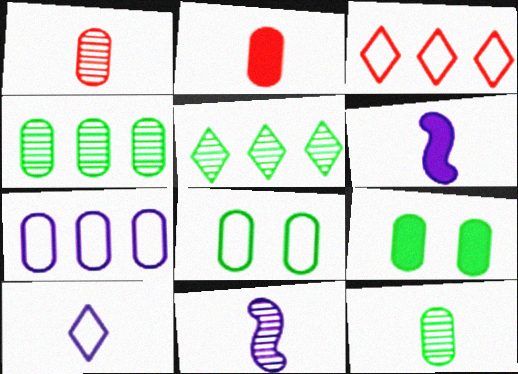[[1, 7, 9], 
[3, 9, 11]]